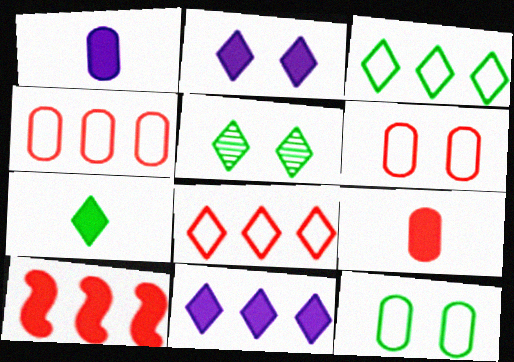[[3, 5, 7]]